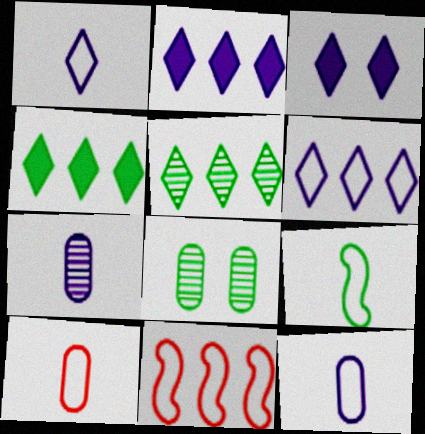[[1, 9, 10], 
[4, 8, 9]]